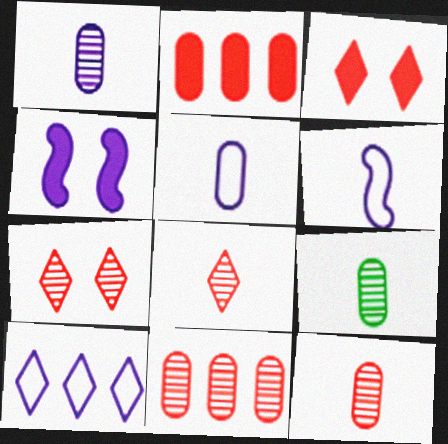[[1, 4, 10], 
[1, 9, 12]]